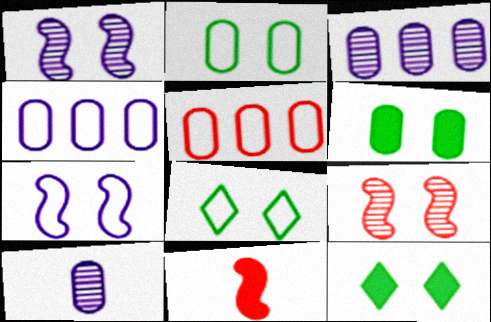[[3, 8, 11], 
[5, 6, 10]]